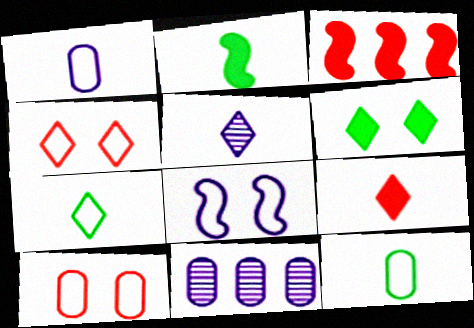[[2, 4, 11], 
[5, 7, 9]]